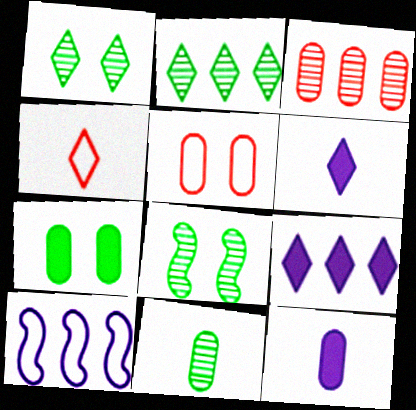[[1, 4, 9], 
[2, 8, 11]]